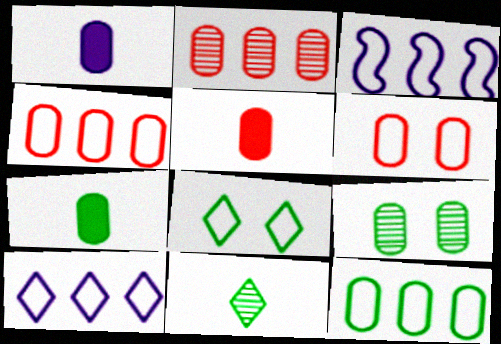[[1, 4, 9], 
[1, 5, 7], 
[2, 5, 6], 
[7, 9, 12]]